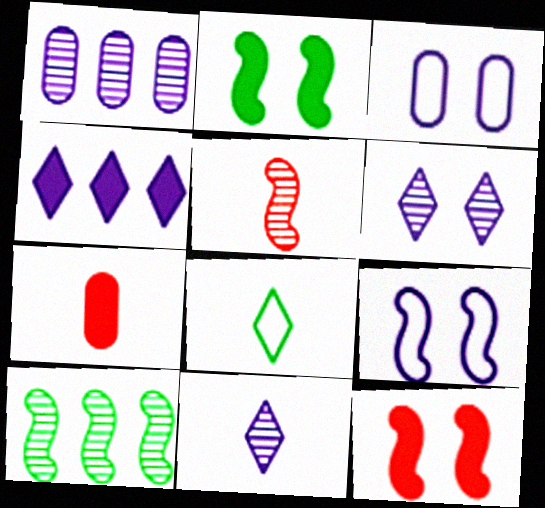[[1, 8, 12], 
[2, 4, 7]]